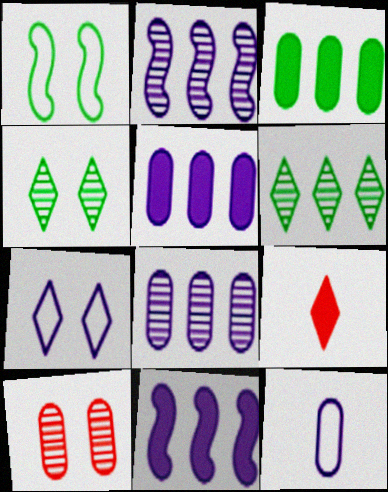[[1, 8, 9], 
[3, 10, 12], 
[6, 7, 9]]